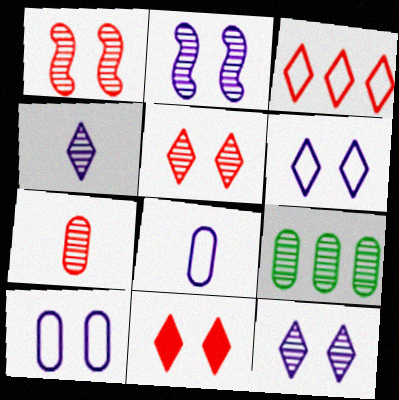[[1, 4, 9]]